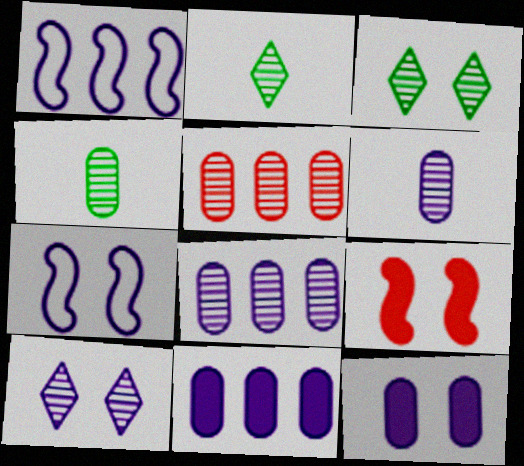[[7, 10, 12]]